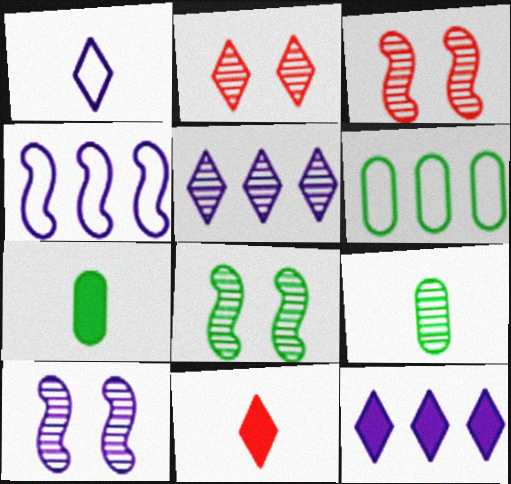[[2, 4, 7], 
[3, 5, 9], 
[3, 8, 10], 
[6, 10, 11]]